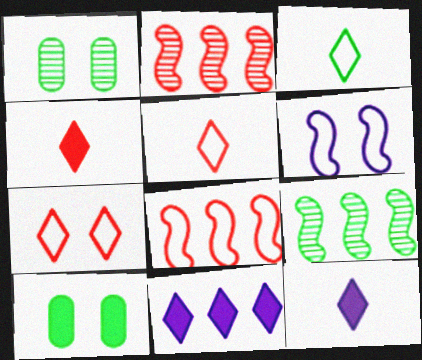[[1, 8, 12], 
[3, 9, 10]]